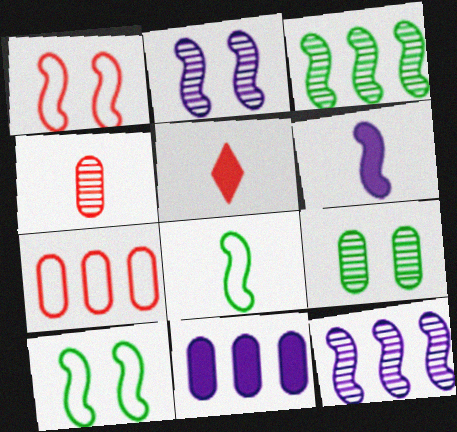[[1, 3, 6]]